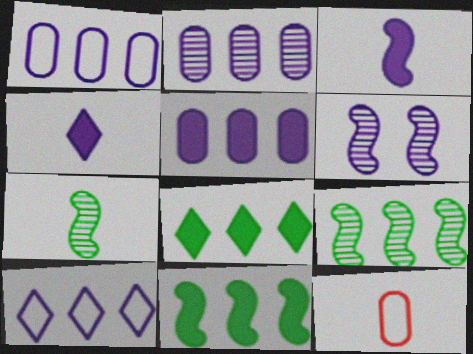[[1, 2, 5], 
[1, 4, 6], 
[4, 7, 12], 
[6, 8, 12]]